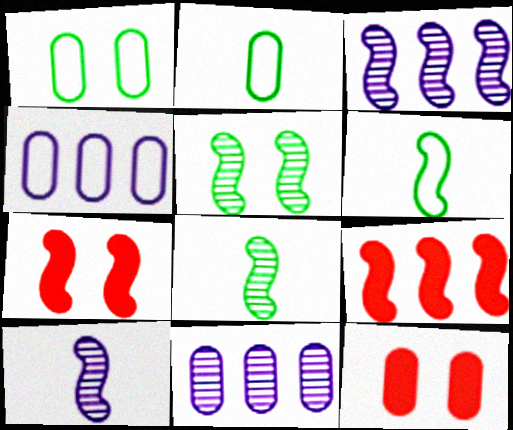[[2, 11, 12], 
[3, 6, 7]]